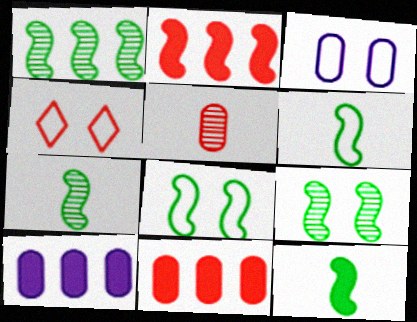[[1, 7, 9], 
[1, 8, 12], 
[2, 4, 5], 
[3, 4, 8], 
[4, 7, 10], 
[6, 7, 12]]